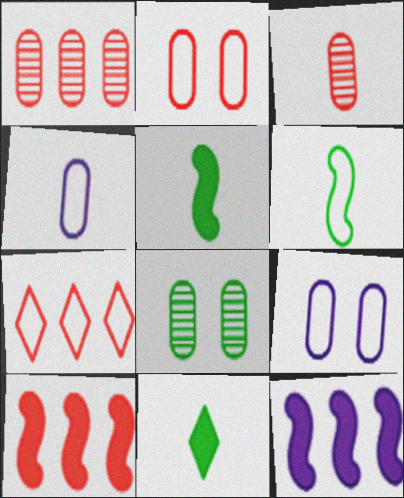[[1, 7, 10], 
[6, 7, 9]]